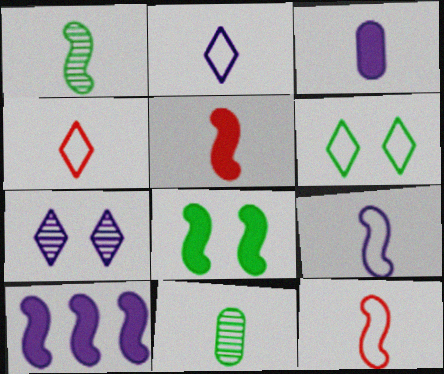[[1, 3, 4], 
[1, 5, 9], 
[2, 5, 11], 
[5, 8, 10]]